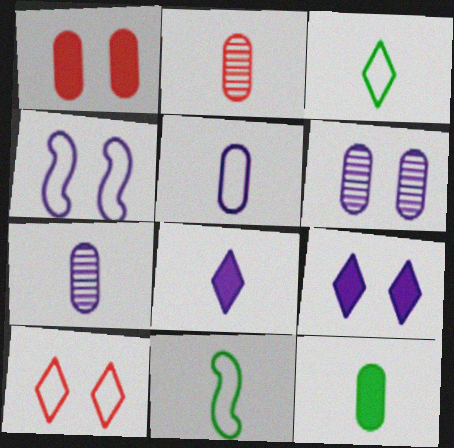[[2, 5, 12], 
[2, 8, 11], 
[4, 6, 9]]